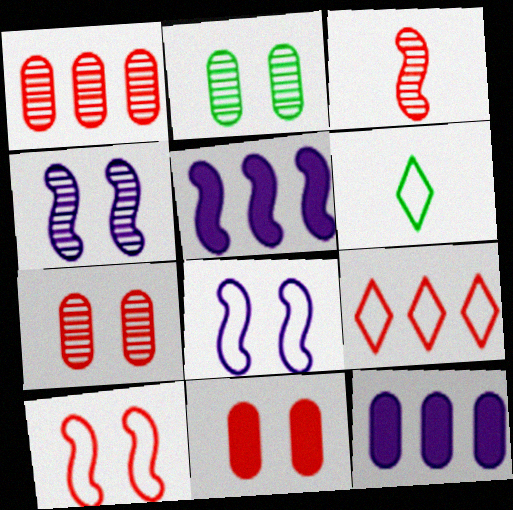[[3, 9, 11], 
[5, 6, 7]]